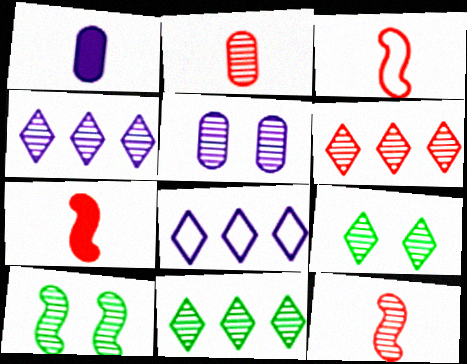[[2, 4, 10], 
[3, 7, 12], 
[4, 6, 11], 
[5, 11, 12]]